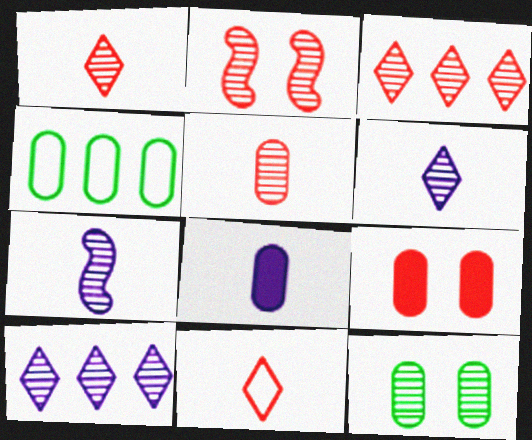[[2, 3, 5], 
[3, 7, 12]]